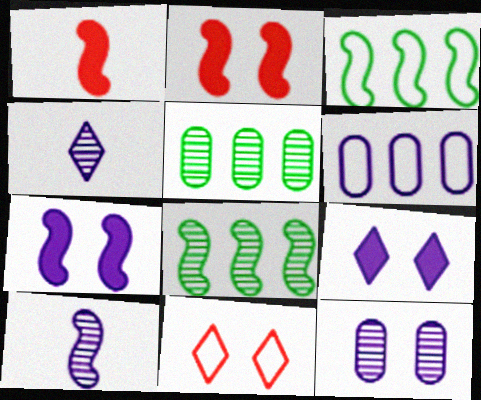[[2, 3, 10], 
[4, 6, 7], 
[6, 9, 10]]